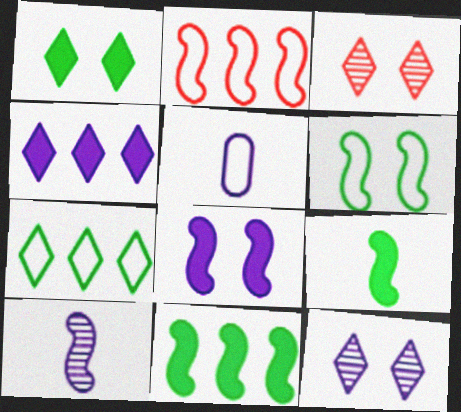[[3, 5, 11]]